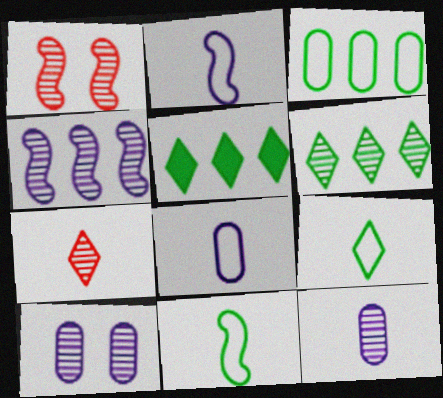[[1, 5, 8], 
[1, 6, 12]]